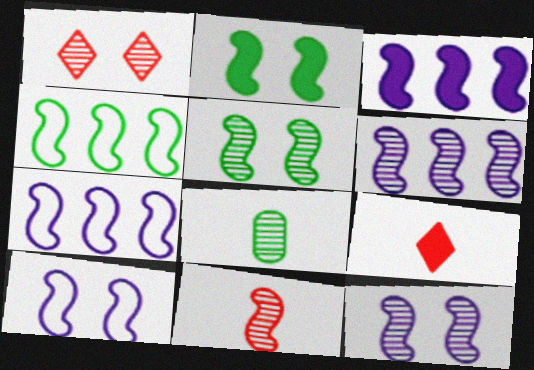[[1, 6, 8], 
[2, 7, 11], 
[3, 6, 7], 
[5, 6, 11]]